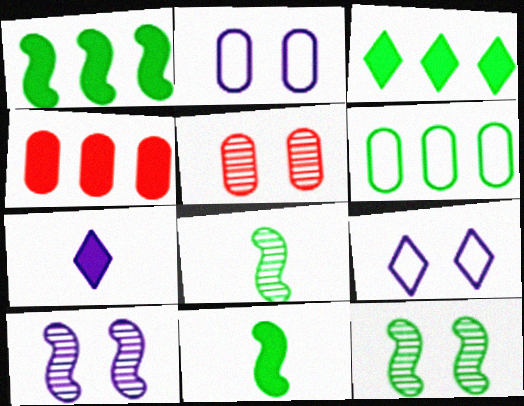[[4, 8, 9]]